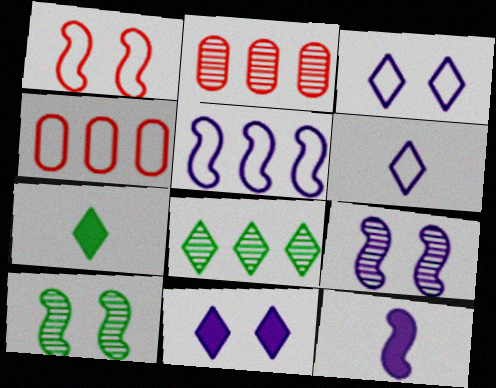[[4, 7, 9], 
[5, 9, 12]]